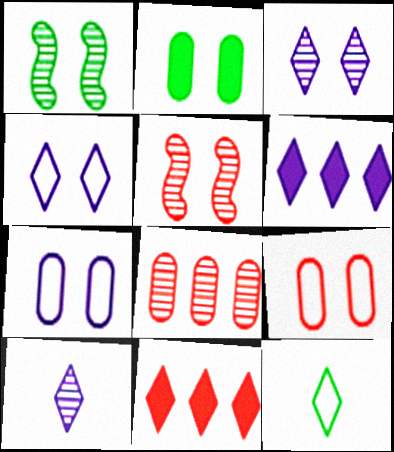[[1, 8, 10], 
[2, 4, 5], 
[3, 11, 12], 
[4, 6, 10]]